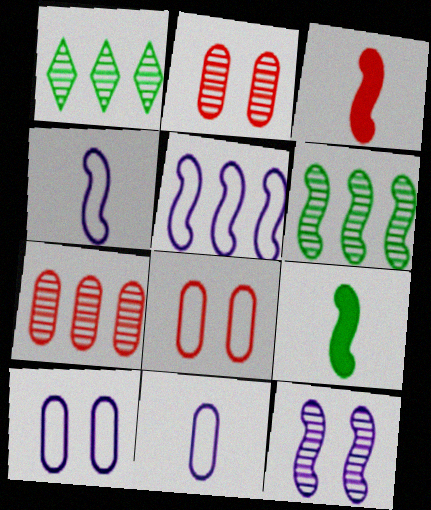[[1, 3, 10]]